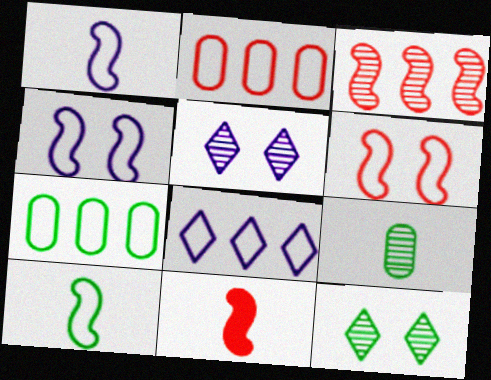[[3, 5, 9], 
[3, 6, 11], 
[5, 7, 11]]